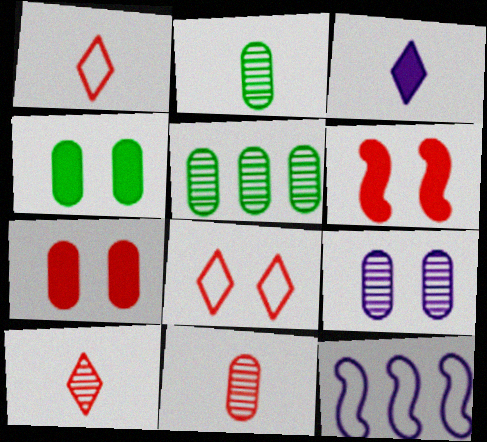[[3, 9, 12], 
[4, 10, 12], 
[5, 9, 11]]